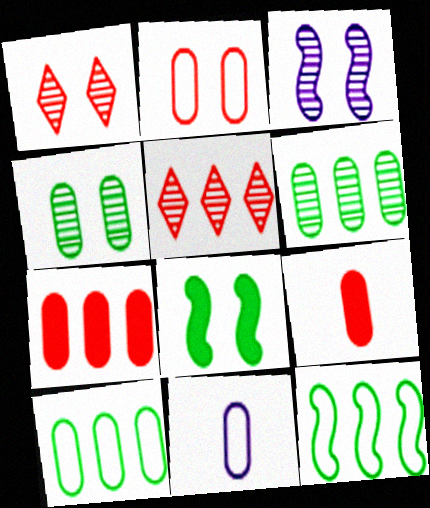[[1, 3, 4], 
[2, 10, 11], 
[4, 7, 11], 
[5, 8, 11]]